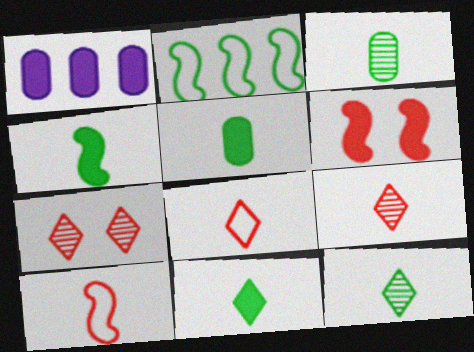[[1, 6, 11], 
[4, 5, 11]]